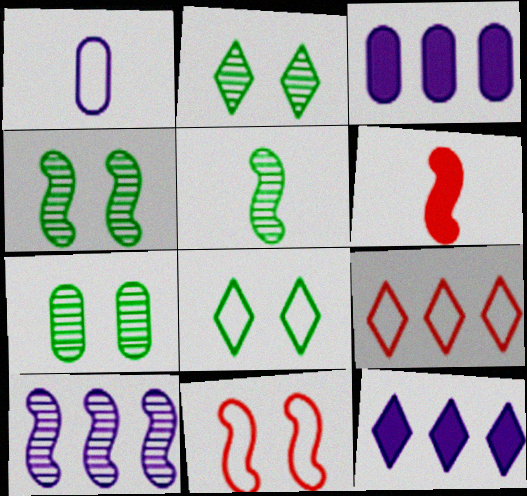[[2, 4, 7]]